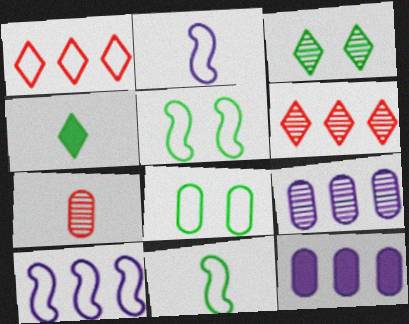[[1, 2, 8], 
[2, 4, 7], 
[7, 8, 12]]